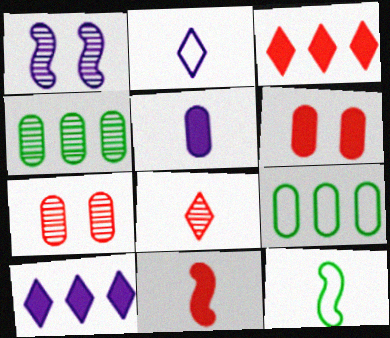[[1, 4, 8], 
[3, 6, 11], 
[5, 7, 9], 
[5, 8, 12], 
[7, 10, 12]]